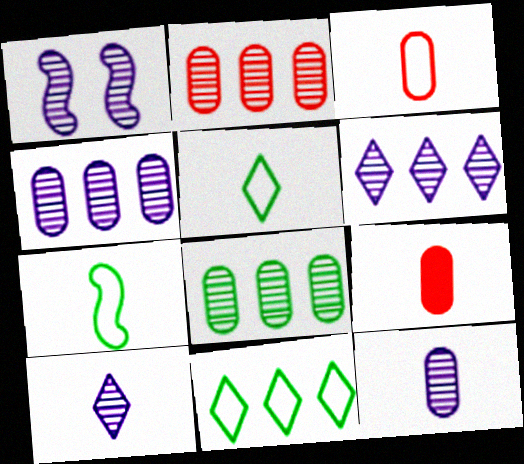[[1, 4, 10], 
[1, 6, 12], 
[1, 9, 11], 
[2, 4, 8], 
[7, 9, 10]]